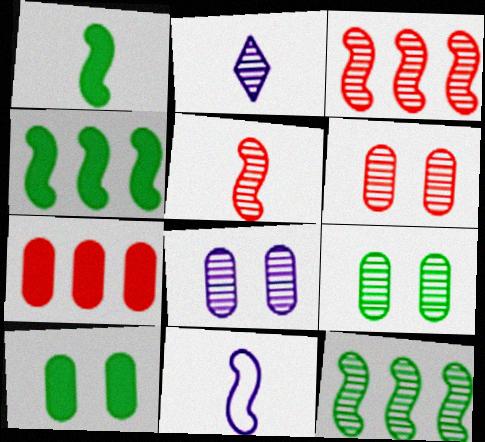[[1, 5, 11], 
[2, 3, 9], 
[2, 6, 12], 
[6, 8, 9]]